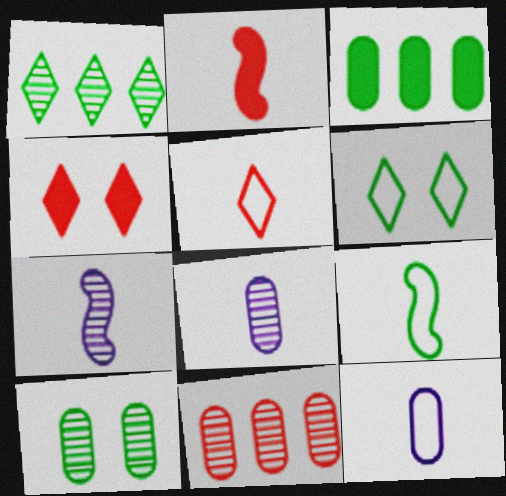[[2, 7, 9], 
[5, 9, 12], 
[8, 10, 11]]